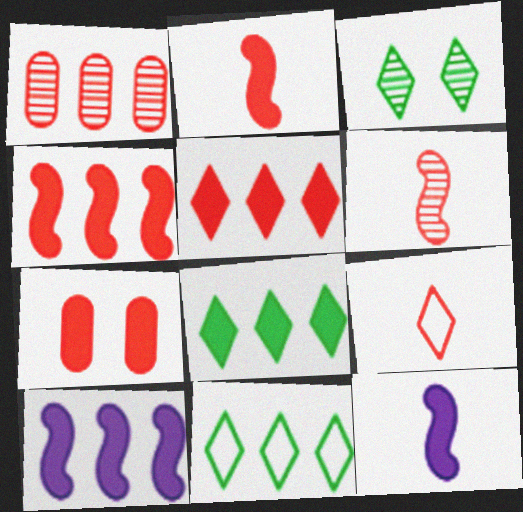[[1, 10, 11], 
[2, 5, 7], 
[7, 8, 12]]